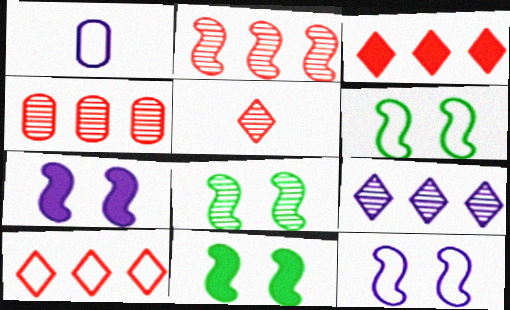[[1, 3, 8], 
[1, 6, 10], 
[1, 7, 9], 
[6, 8, 11]]